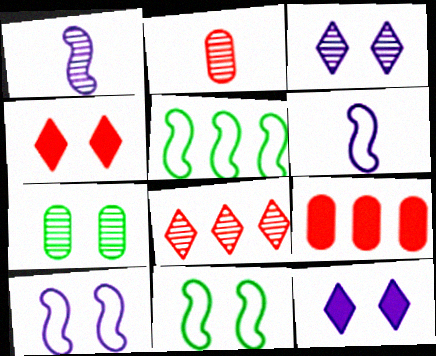[[1, 7, 8], 
[2, 5, 12], 
[4, 7, 10]]